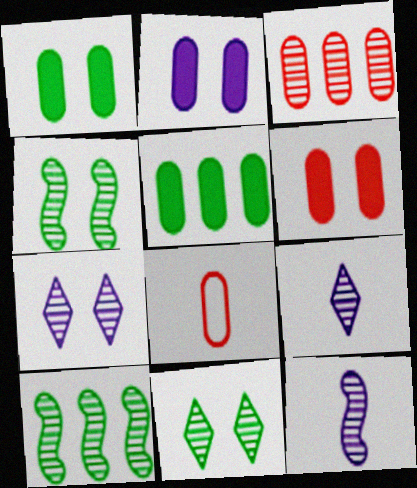[[1, 2, 6], 
[3, 4, 9], 
[3, 6, 8], 
[3, 11, 12]]